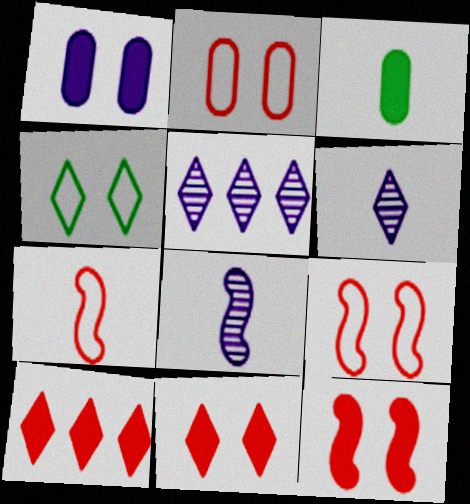[[3, 5, 9], 
[3, 6, 7], 
[4, 6, 10]]